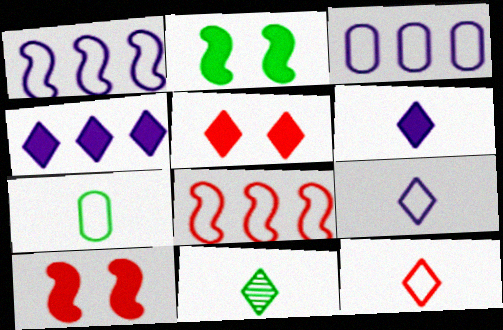[[3, 10, 11], 
[6, 11, 12]]